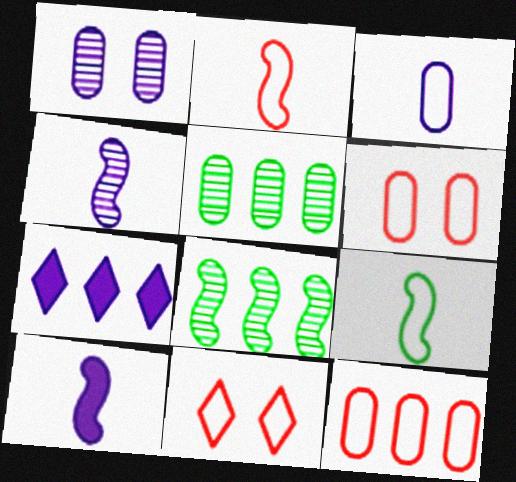[[2, 11, 12], 
[5, 10, 11], 
[7, 8, 12]]